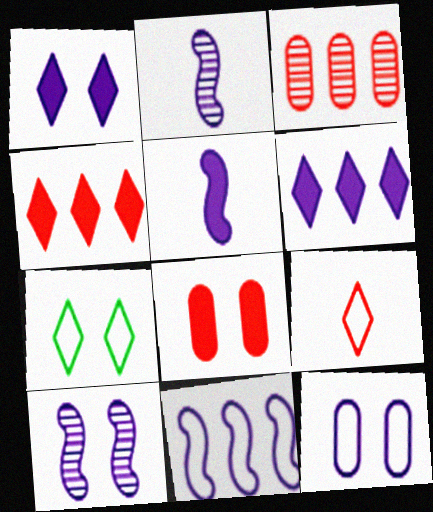[[1, 10, 12], 
[2, 6, 12], 
[3, 5, 7], 
[5, 10, 11], 
[7, 8, 10]]